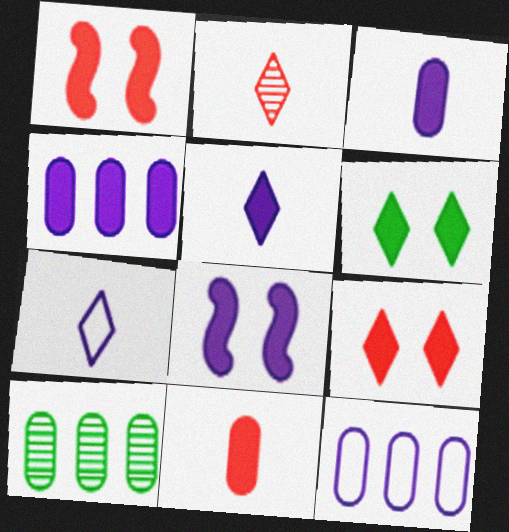[[1, 7, 10], 
[4, 5, 8]]